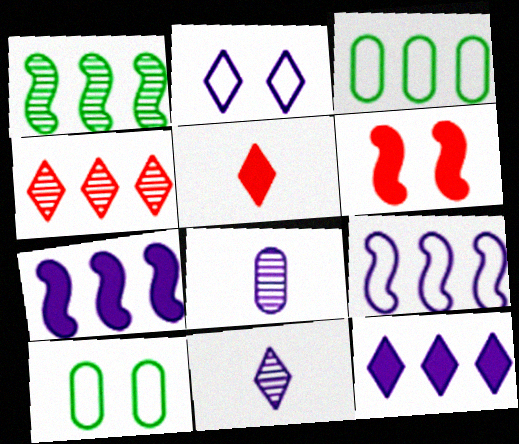[[2, 7, 8], 
[2, 11, 12], 
[3, 4, 7], 
[3, 6, 11]]